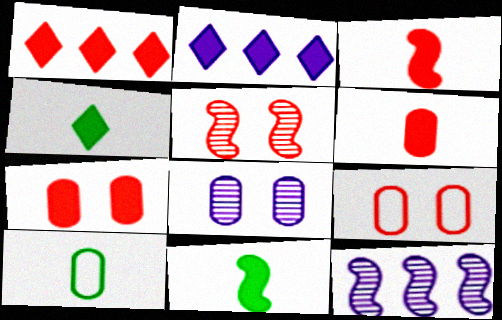[[1, 3, 7], 
[2, 5, 10], 
[2, 7, 11], 
[4, 9, 12]]